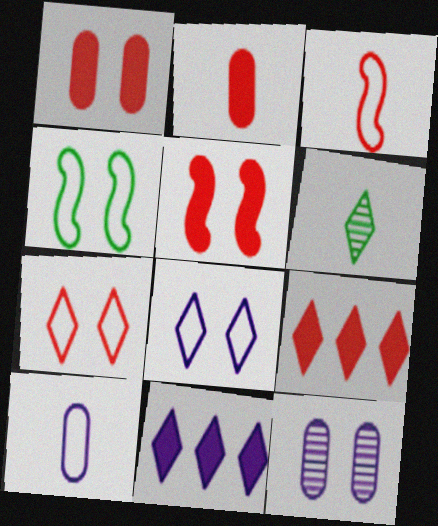[[2, 5, 9], 
[6, 7, 11], 
[6, 8, 9]]